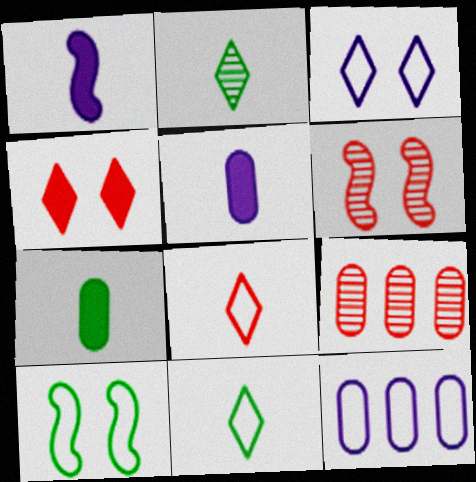[[8, 10, 12]]